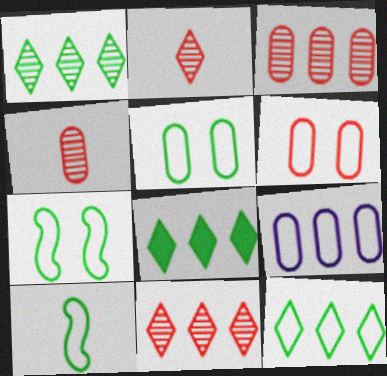[[1, 8, 12], 
[5, 10, 12]]